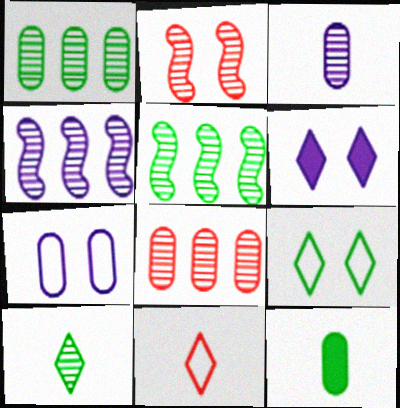[[5, 9, 12], 
[7, 8, 12]]